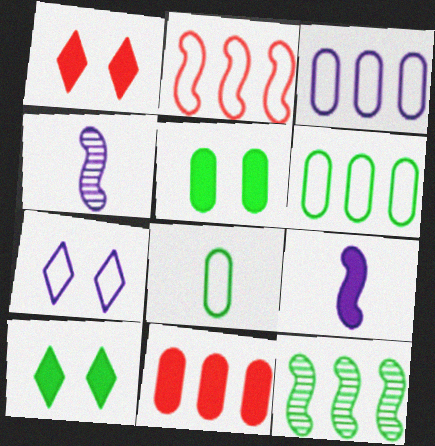[[1, 4, 6], 
[2, 7, 8], 
[8, 10, 12], 
[9, 10, 11]]